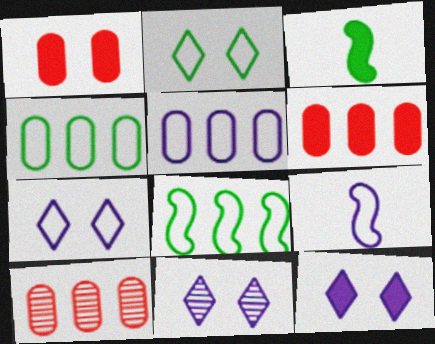[[3, 6, 12], 
[3, 7, 10], 
[5, 7, 9], 
[7, 11, 12]]